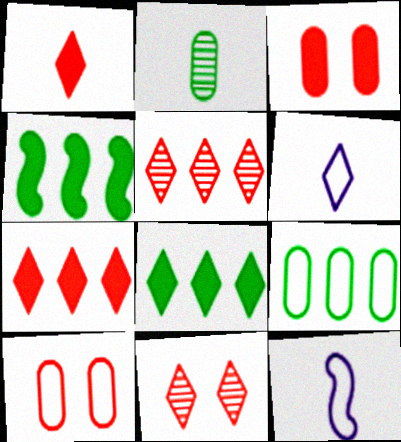[[1, 2, 12], 
[6, 8, 11]]